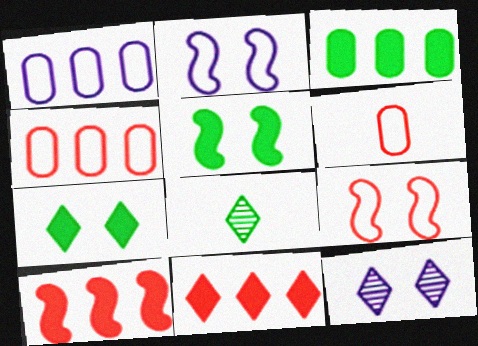[]